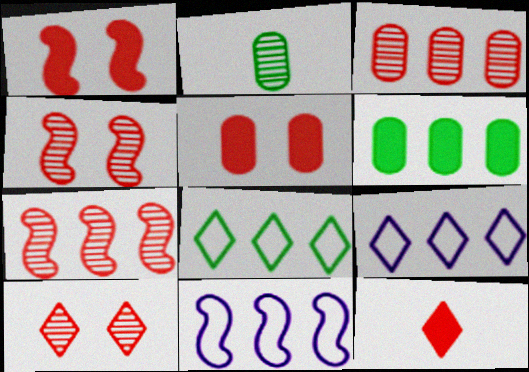[[1, 2, 9], 
[6, 7, 9]]